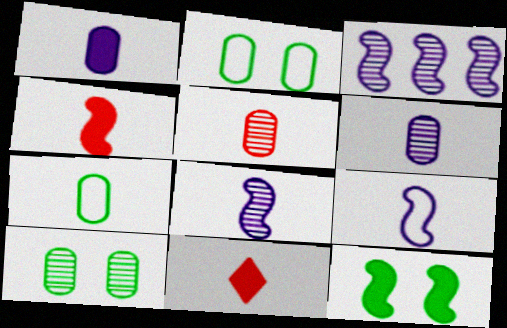[[1, 5, 7], 
[2, 3, 11], 
[7, 8, 11]]